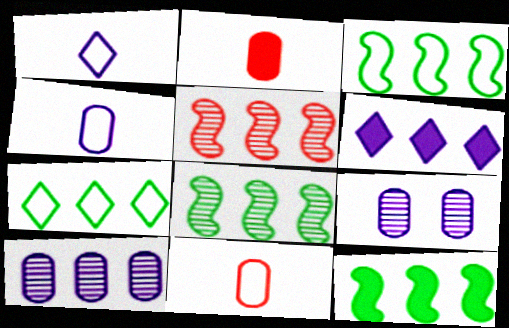[[3, 8, 12]]